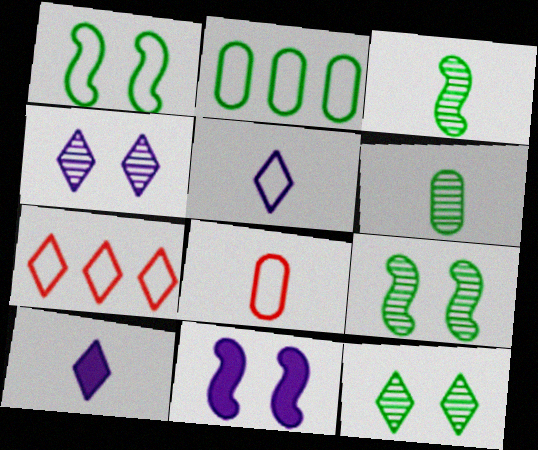[[3, 8, 10], 
[6, 7, 11], 
[7, 10, 12]]